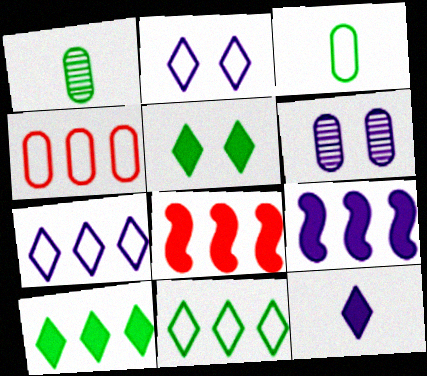[[1, 2, 8]]